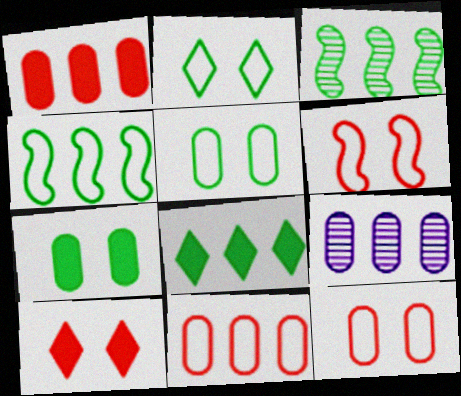[]